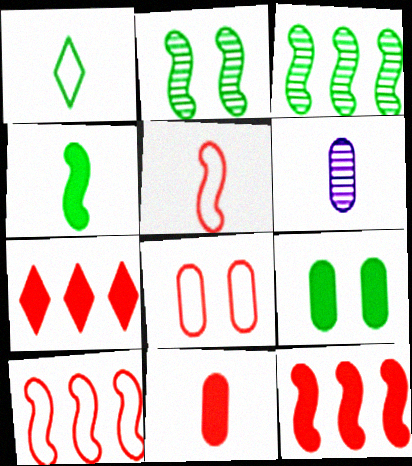[[1, 3, 9]]